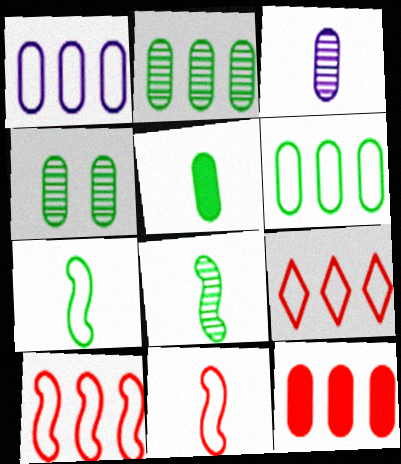[[1, 2, 12], 
[4, 5, 6]]